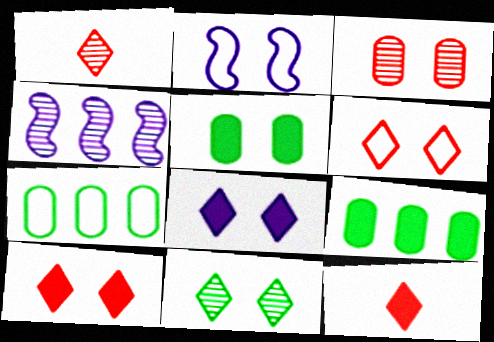[[1, 2, 9], 
[6, 8, 11]]